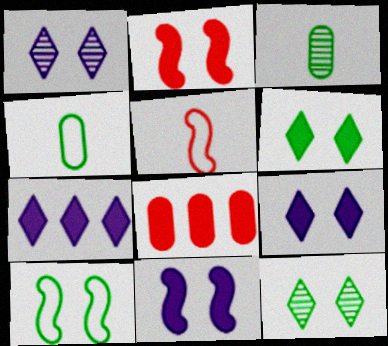[]